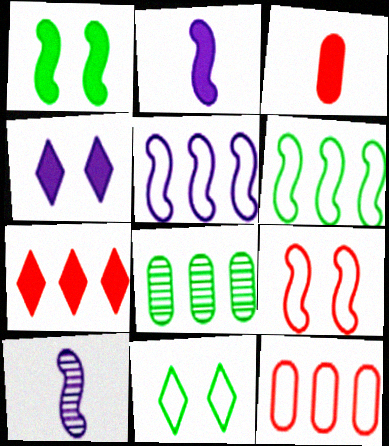[[5, 7, 8]]